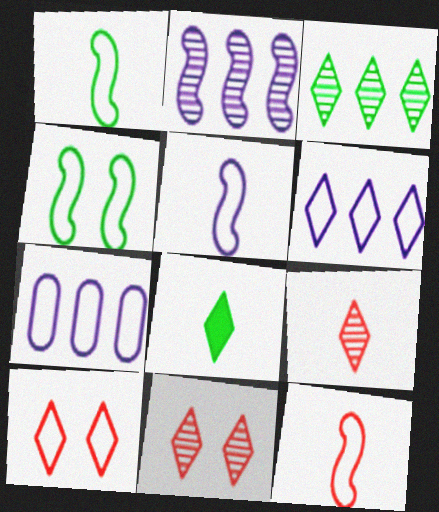[[1, 5, 12], 
[1, 7, 10], 
[6, 8, 11]]